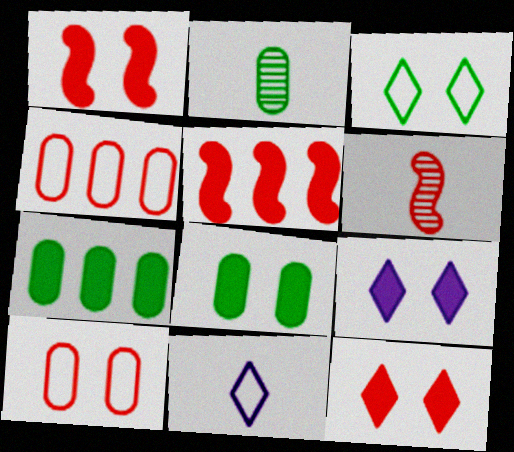[[1, 8, 9], 
[4, 6, 12]]